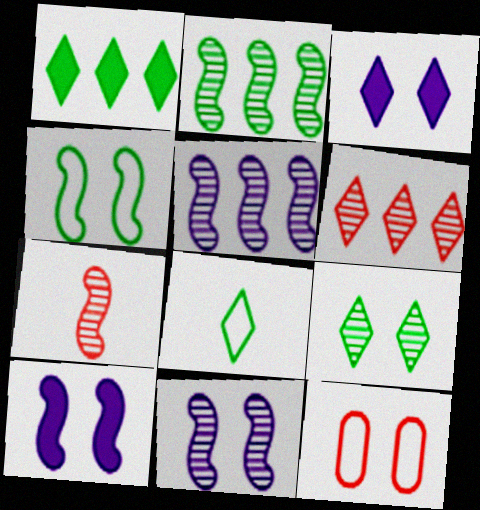[[1, 8, 9], 
[2, 7, 11], 
[3, 6, 8], 
[9, 10, 12]]